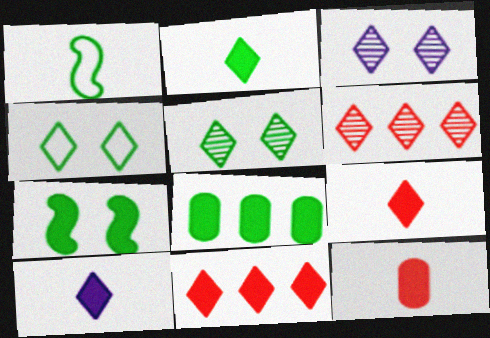[[1, 5, 8], 
[2, 7, 8], 
[2, 9, 10], 
[4, 6, 10]]